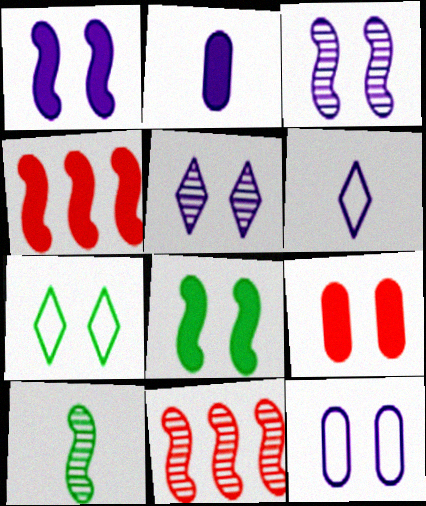[[1, 5, 12], 
[2, 7, 11], 
[3, 7, 9], 
[3, 10, 11]]